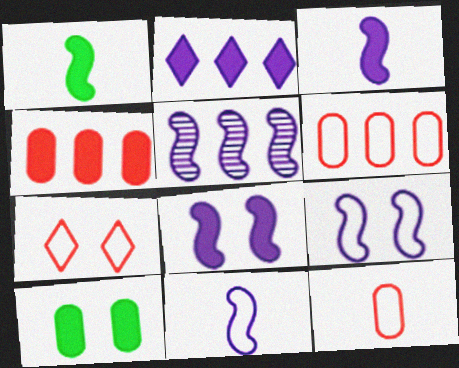[[3, 5, 9], 
[5, 8, 11]]